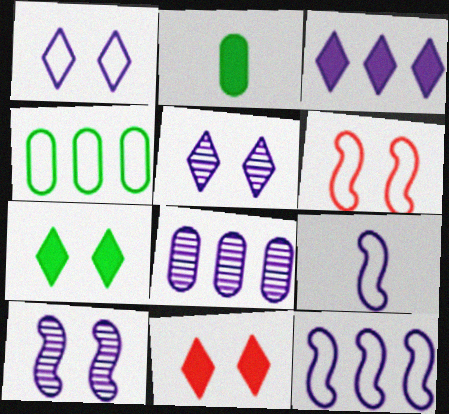[[3, 8, 12]]